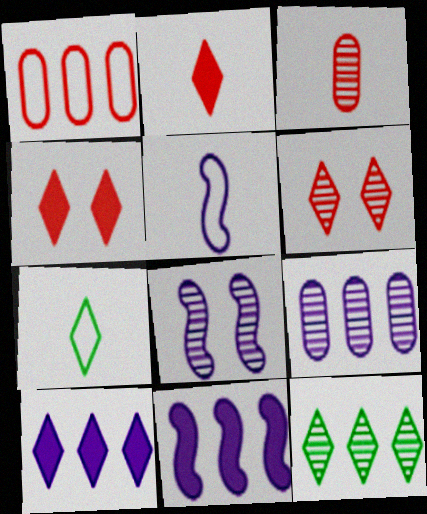[[1, 11, 12], 
[3, 8, 12], 
[5, 8, 11], 
[6, 7, 10]]